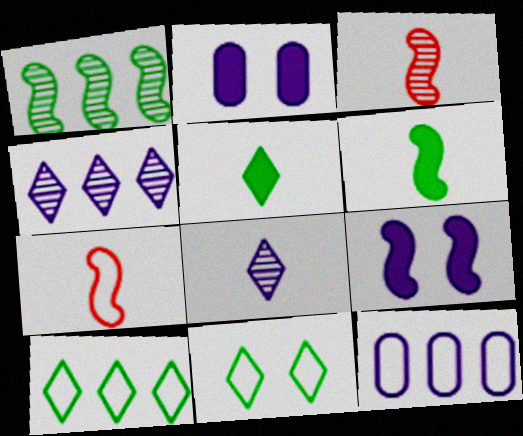[[1, 7, 9], 
[2, 3, 10], 
[7, 11, 12], 
[8, 9, 12]]